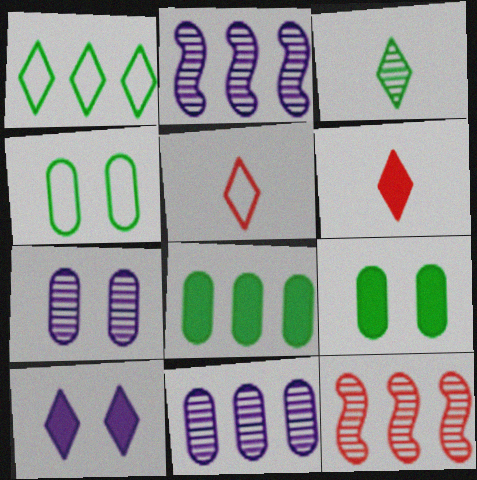[[2, 4, 6], 
[2, 5, 9], 
[3, 7, 12]]